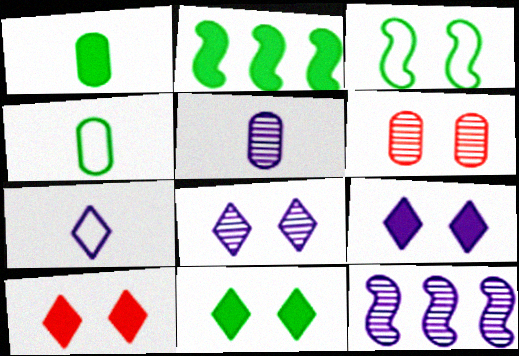[[1, 2, 11], 
[2, 6, 7], 
[3, 6, 9], 
[4, 10, 12], 
[5, 8, 12], 
[9, 10, 11]]